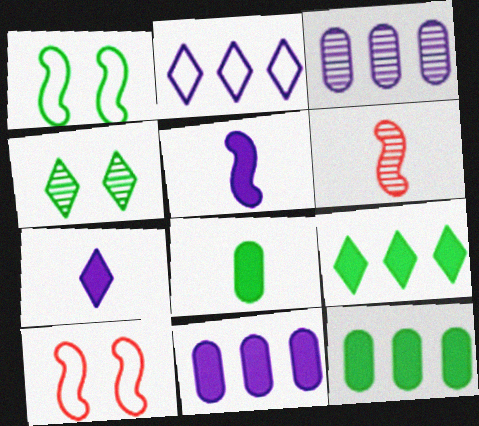[[3, 4, 6]]